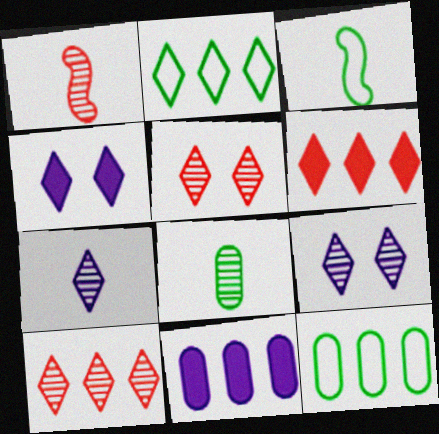[[1, 4, 12], 
[1, 7, 8], 
[3, 5, 11]]